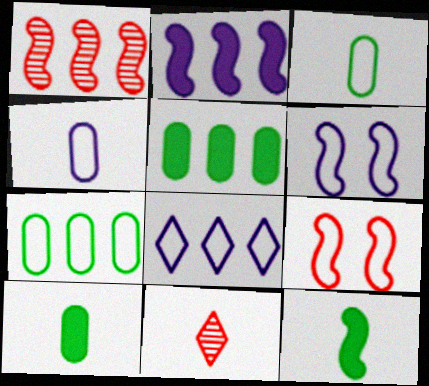[[1, 5, 8], 
[1, 6, 12], 
[3, 8, 9], 
[4, 6, 8], 
[4, 11, 12], 
[5, 6, 11]]